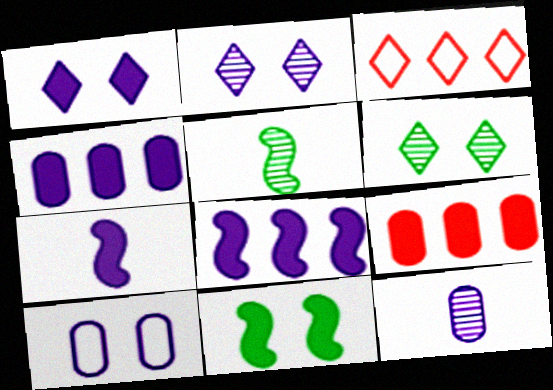[[1, 4, 7], 
[3, 11, 12], 
[4, 10, 12]]